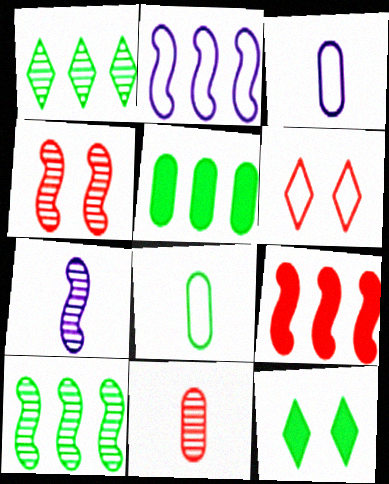[[2, 6, 8], 
[2, 9, 10], 
[2, 11, 12], 
[4, 7, 10], 
[5, 6, 7], 
[6, 9, 11], 
[8, 10, 12]]